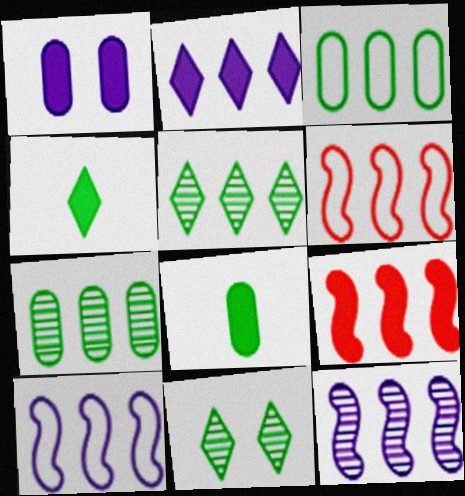[[1, 4, 9], 
[2, 6, 7]]